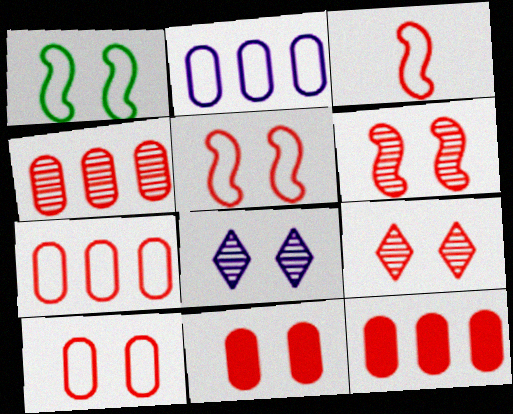[[1, 8, 11], 
[3, 9, 12], 
[4, 7, 12], 
[5, 9, 11]]